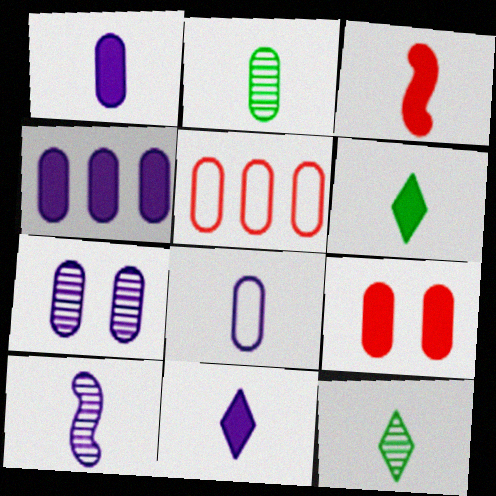[[1, 3, 6], 
[3, 8, 12], 
[4, 7, 8], 
[8, 10, 11]]